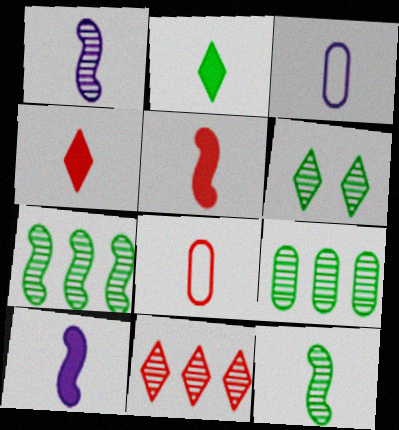[[1, 2, 8], 
[3, 4, 12], 
[6, 9, 12]]